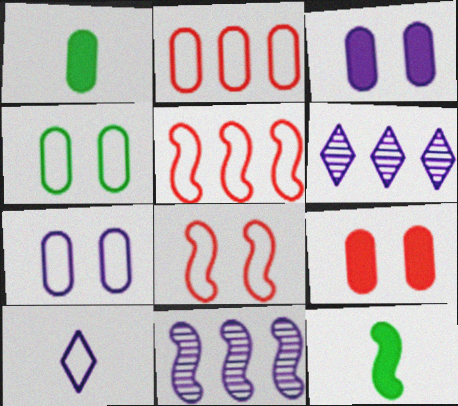[[1, 6, 8], 
[3, 10, 11], 
[4, 5, 10], 
[8, 11, 12]]